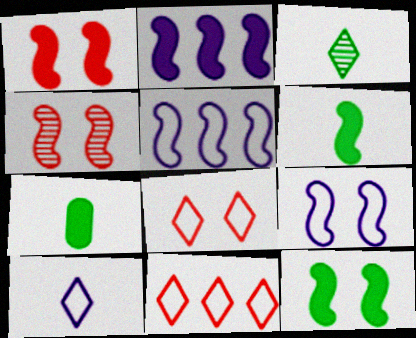[[1, 2, 6], 
[4, 5, 6], 
[4, 9, 12]]